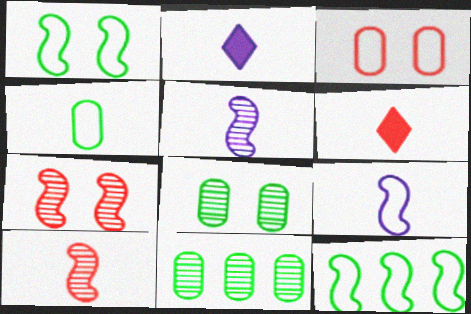[[2, 4, 10], 
[4, 5, 6]]